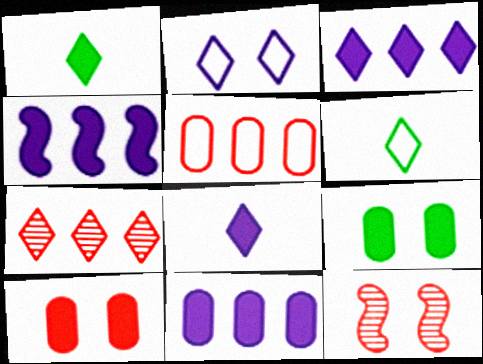[[1, 2, 7], 
[1, 4, 10], 
[2, 9, 12], 
[3, 4, 11], 
[6, 11, 12]]